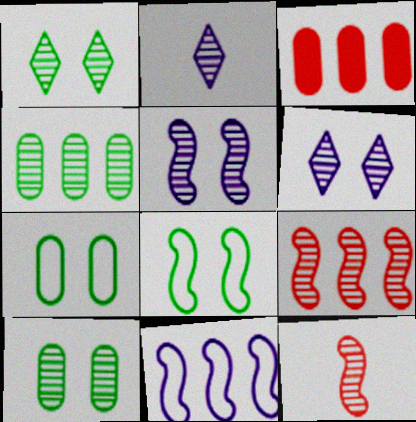[[2, 3, 8], 
[2, 9, 10], 
[4, 6, 12]]